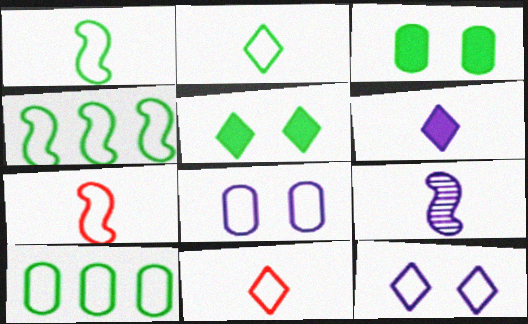[[4, 8, 11], 
[7, 10, 12]]